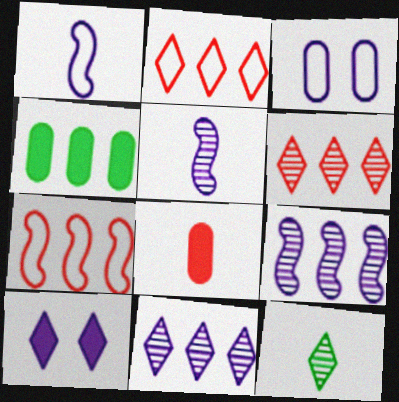[[1, 8, 12], 
[2, 4, 9], 
[2, 10, 12], 
[4, 7, 11]]